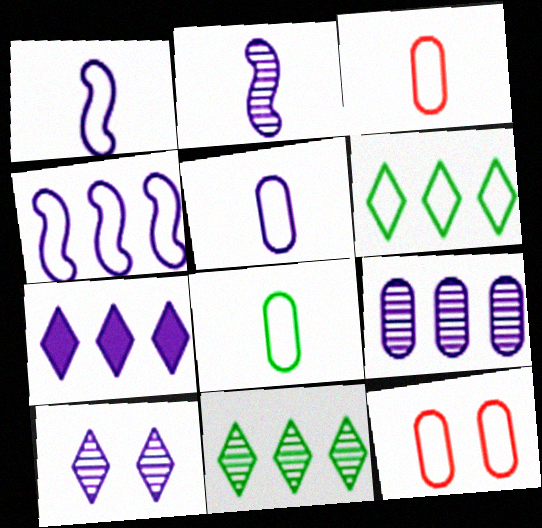[[1, 6, 12], 
[2, 9, 10], 
[3, 5, 8], 
[4, 7, 9]]